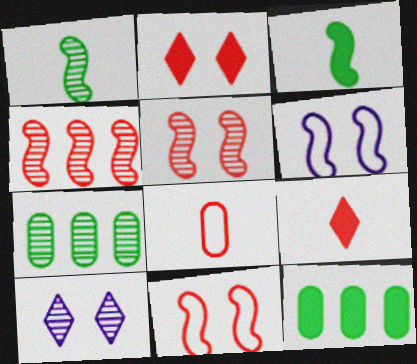[[2, 4, 8], 
[3, 4, 6], 
[6, 7, 9]]